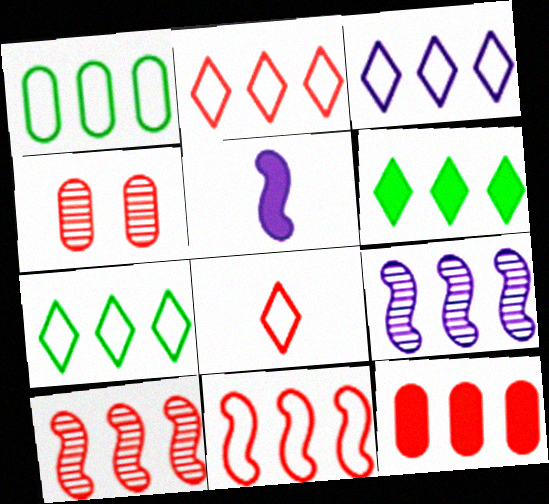[[1, 3, 11], 
[2, 3, 7], 
[2, 10, 12], 
[4, 5, 7], 
[7, 9, 12]]